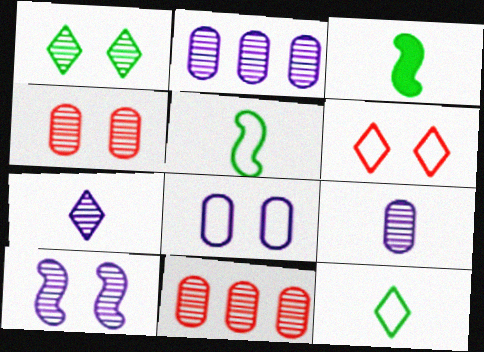[[1, 4, 10], 
[2, 3, 6], 
[2, 7, 10]]